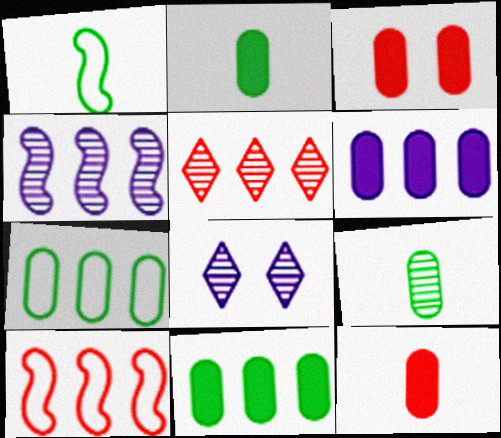[[2, 3, 6], 
[2, 8, 10]]